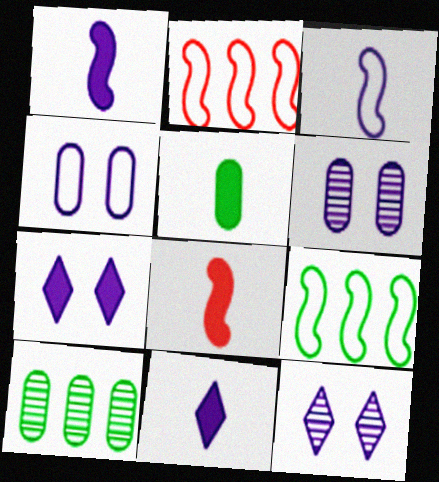[[2, 5, 12], 
[5, 8, 11]]